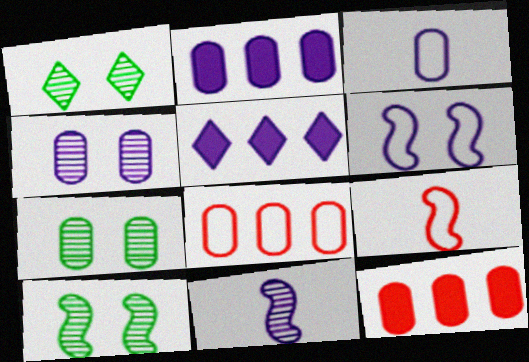[[1, 2, 9], 
[1, 7, 10], 
[2, 3, 4], 
[3, 7, 12], 
[5, 7, 9]]